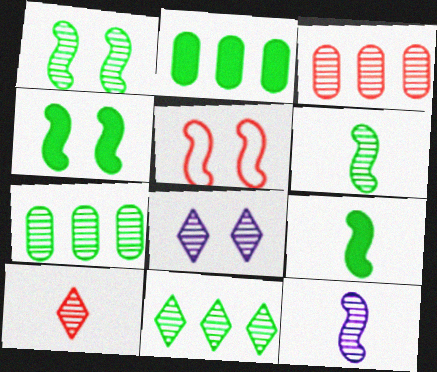[[3, 6, 8], 
[8, 10, 11]]